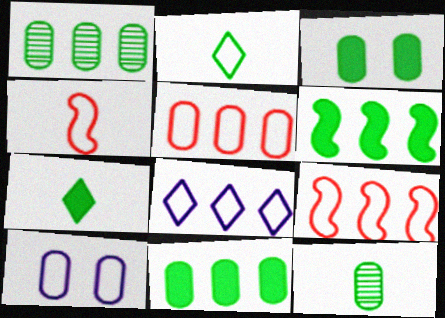[[2, 9, 10], 
[3, 6, 7]]